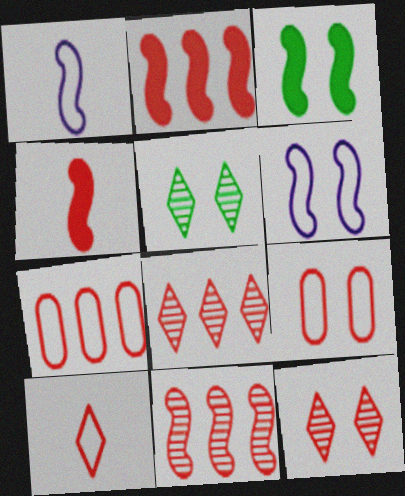[[1, 3, 11], 
[2, 7, 8], 
[4, 7, 12], 
[4, 8, 9]]